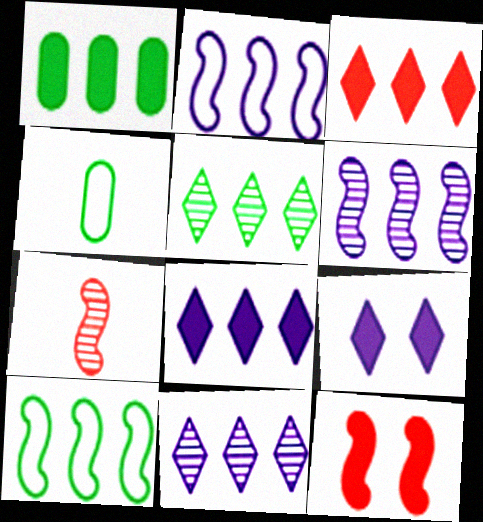[[1, 5, 10], 
[4, 11, 12]]